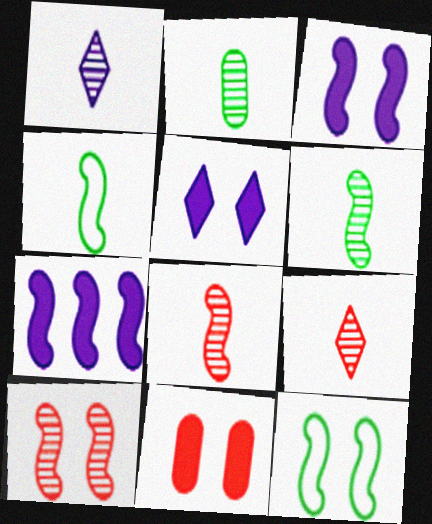[[1, 2, 8], 
[3, 10, 12], 
[4, 7, 10], 
[7, 8, 12]]